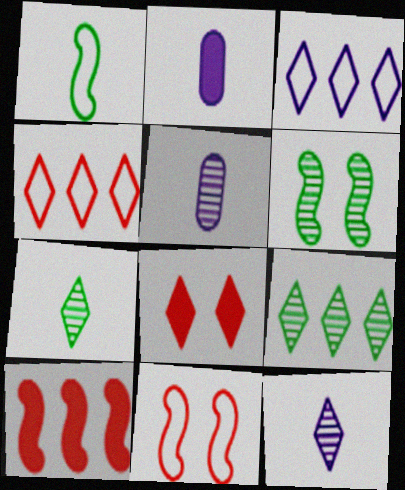[[2, 4, 6], 
[2, 9, 11], 
[3, 7, 8]]